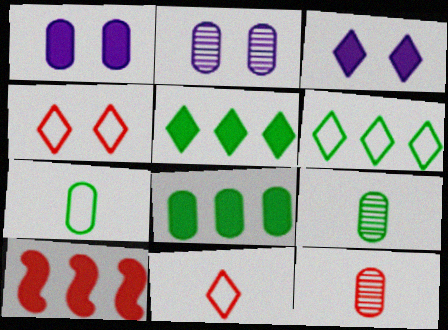[[4, 10, 12]]